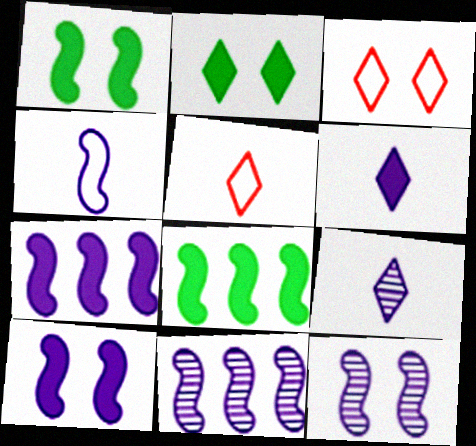[[4, 7, 12], 
[4, 10, 11]]